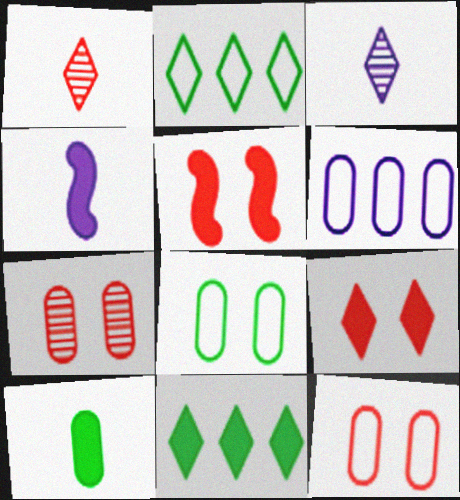[[2, 3, 9], 
[2, 4, 7], 
[6, 7, 10]]